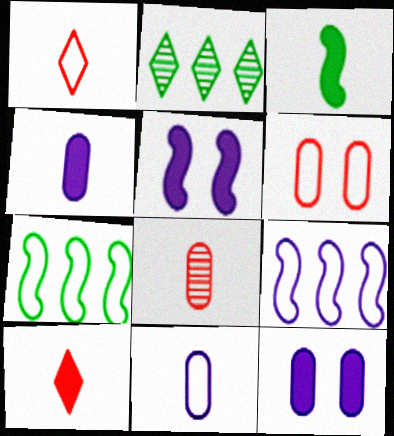[[3, 4, 10]]